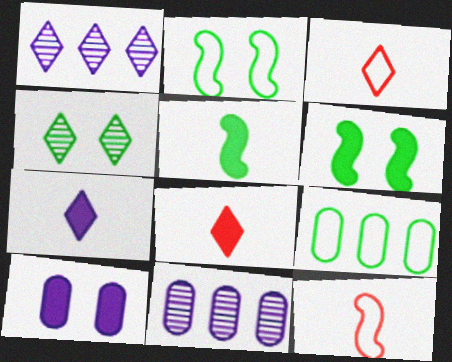[[2, 8, 11], 
[3, 6, 11], 
[4, 5, 9]]